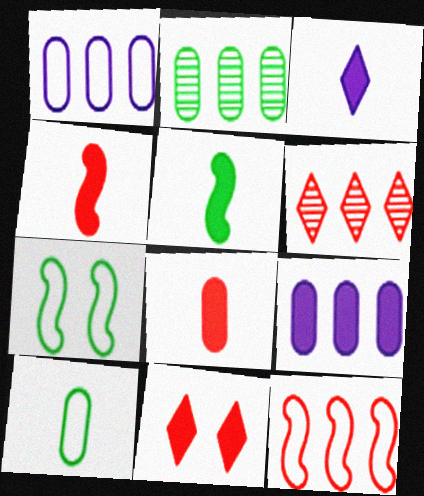[[3, 5, 8], 
[5, 9, 11]]